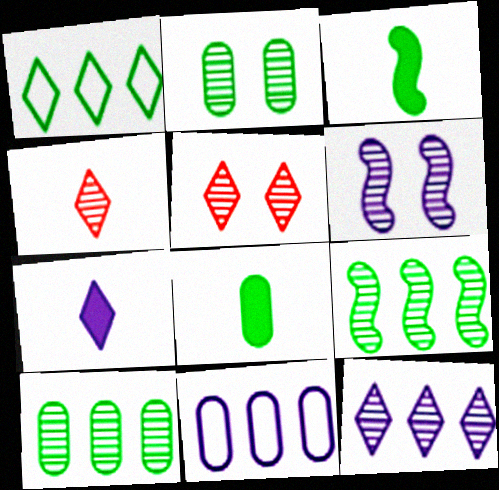[[1, 2, 3], 
[1, 5, 7], 
[2, 5, 6], 
[3, 5, 11], 
[4, 6, 10], 
[6, 7, 11]]